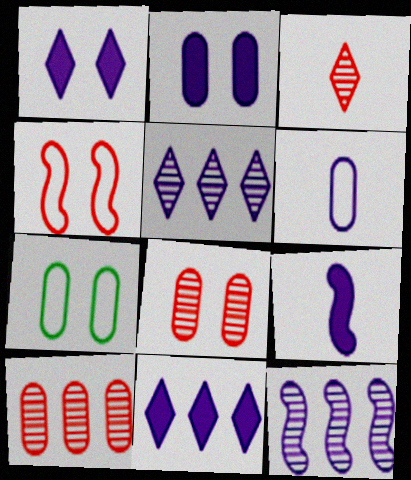[[1, 6, 12], 
[2, 7, 8], 
[2, 9, 11]]